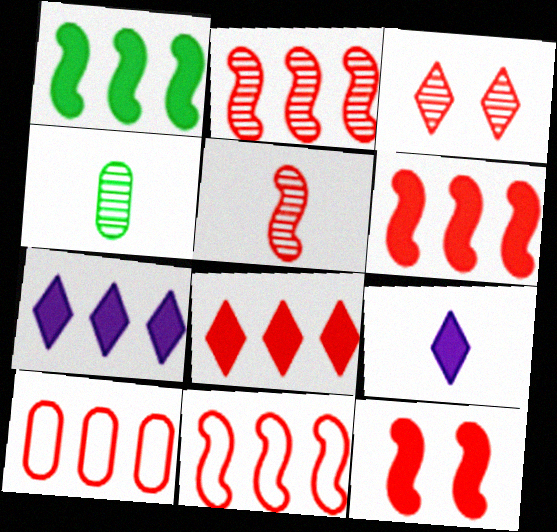[[2, 6, 11], 
[2, 8, 10], 
[5, 11, 12]]